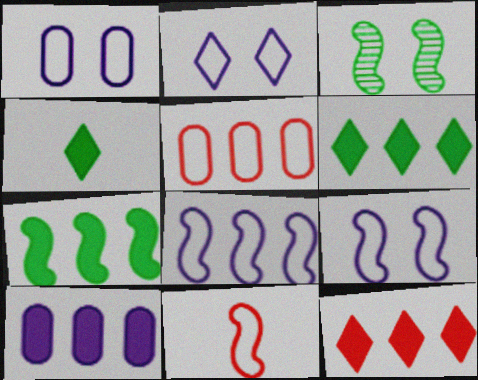[[1, 2, 9], 
[7, 10, 12]]